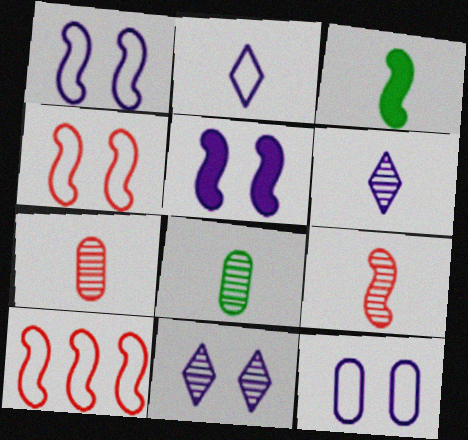[[2, 3, 7], 
[5, 11, 12], 
[6, 8, 9]]